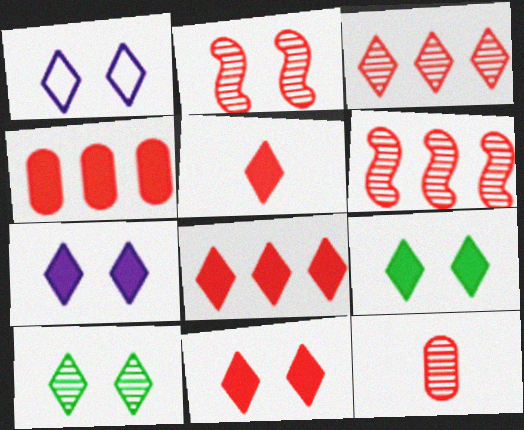[[1, 10, 11], 
[2, 3, 12], 
[5, 8, 11], 
[7, 9, 11]]